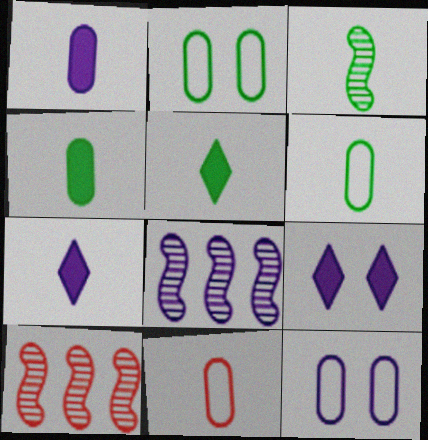[[2, 7, 10], 
[3, 5, 6], 
[3, 7, 11], 
[5, 10, 12], 
[6, 9, 10], 
[7, 8, 12]]